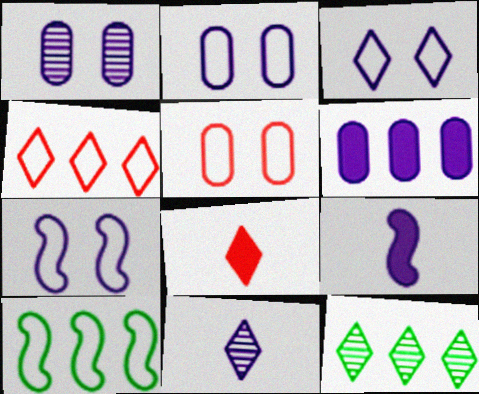[[1, 8, 10], 
[2, 3, 7], 
[3, 8, 12], 
[5, 9, 12], 
[6, 7, 11]]